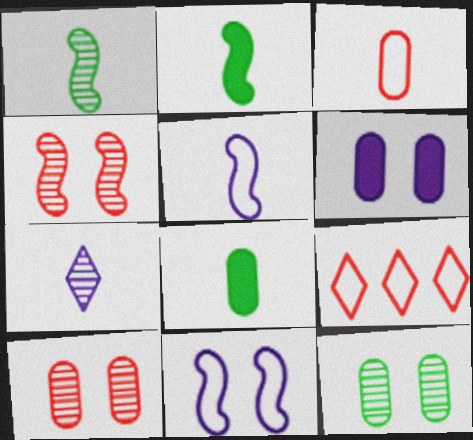[[1, 6, 9], 
[2, 3, 7]]